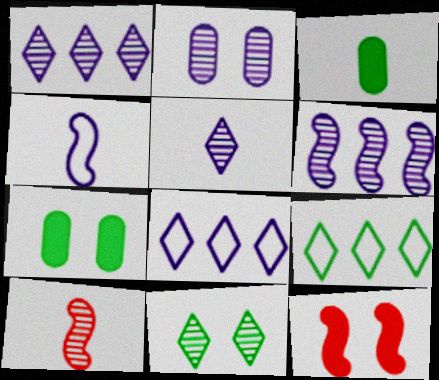[[2, 5, 6], 
[7, 8, 10]]